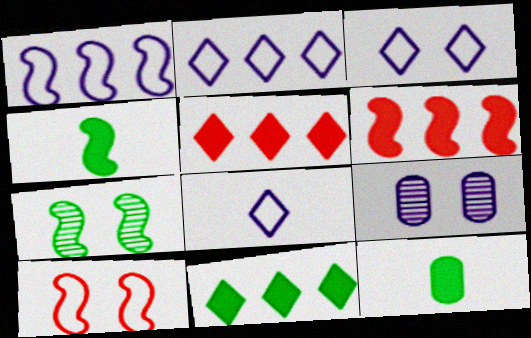[[2, 3, 8]]